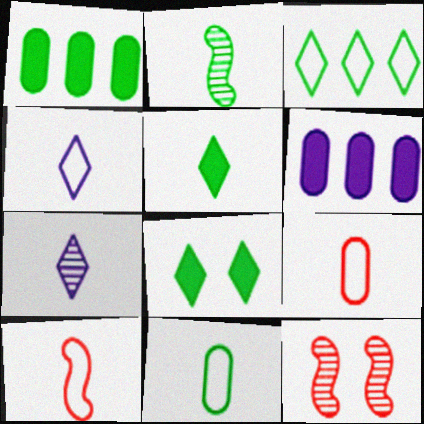[[1, 4, 12], 
[2, 5, 11], 
[4, 10, 11]]